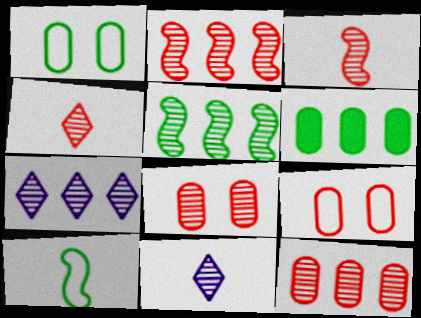[[2, 4, 8], 
[5, 7, 12], 
[5, 8, 11]]